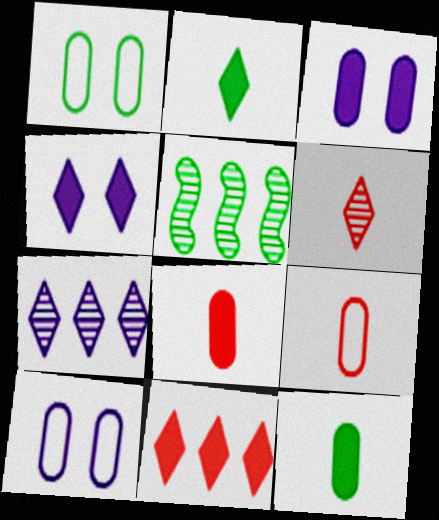[[1, 2, 5], 
[2, 4, 11], 
[4, 5, 9]]